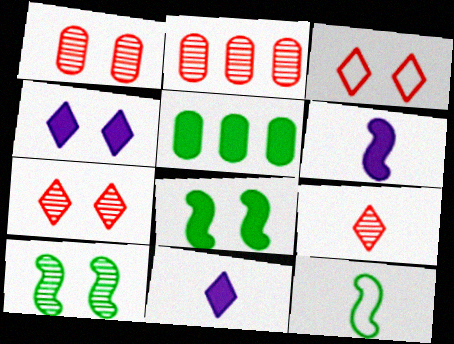[[2, 4, 12]]